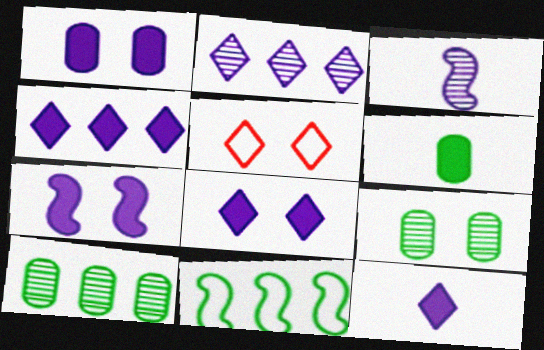[[1, 7, 8], 
[4, 8, 12], 
[5, 7, 9]]